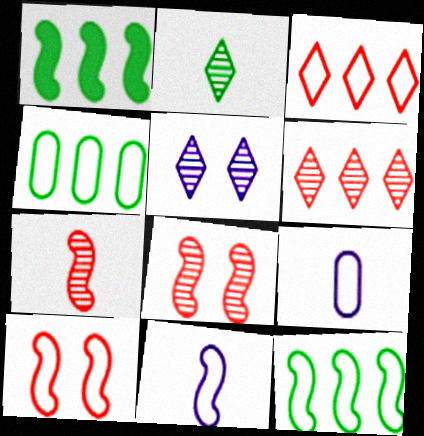[[1, 8, 11], 
[2, 5, 6], 
[10, 11, 12]]